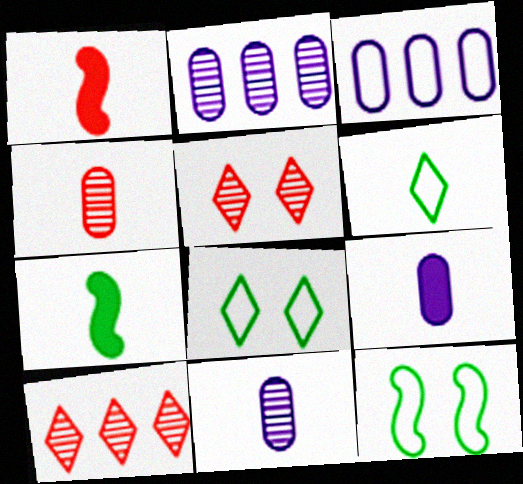[[1, 2, 8], 
[1, 6, 11], 
[3, 5, 7], 
[9, 10, 12]]